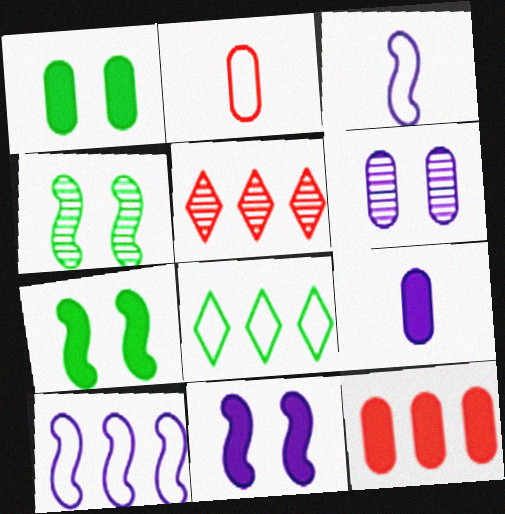[[1, 3, 5], 
[1, 9, 12]]